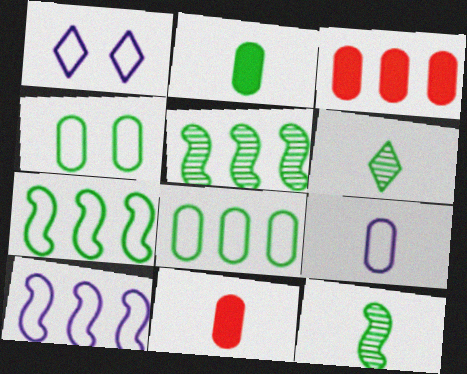[[1, 3, 12], 
[1, 5, 11], 
[1, 9, 10]]